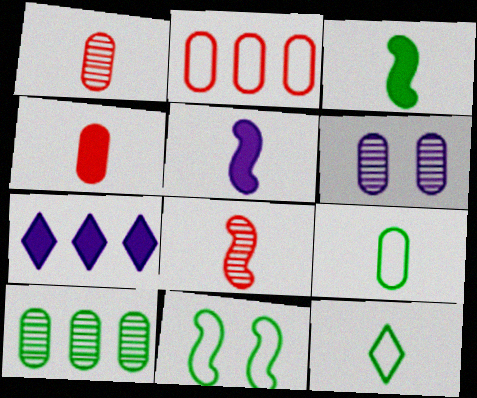[[1, 5, 12], 
[1, 6, 10], 
[1, 7, 11]]